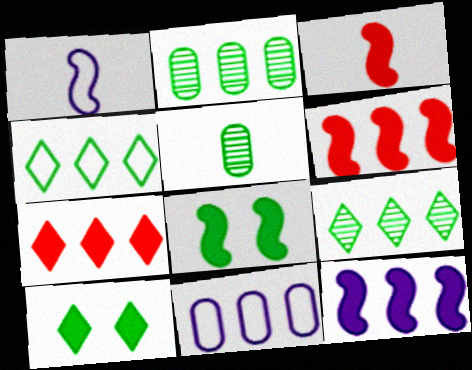[[3, 8, 12], 
[4, 5, 8], 
[6, 9, 11]]